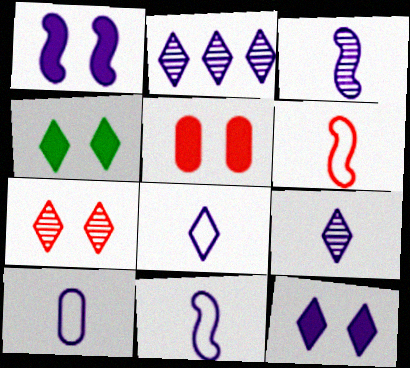[[1, 2, 10], 
[1, 4, 5], 
[2, 8, 12], 
[8, 10, 11]]